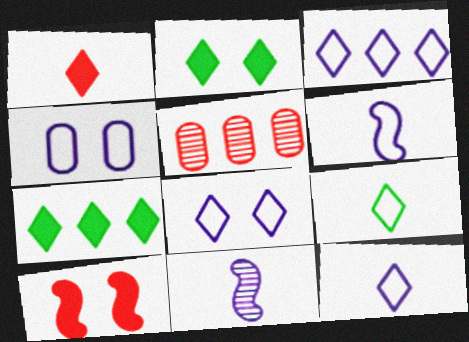[[2, 5, 6], 
[3, 4, 6], 
[3, 8, 12]]